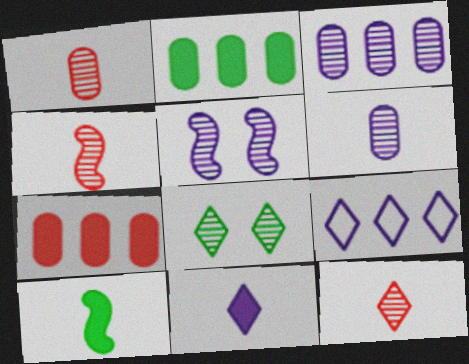[[1, 4, 12], 
[3, 4, 8]]